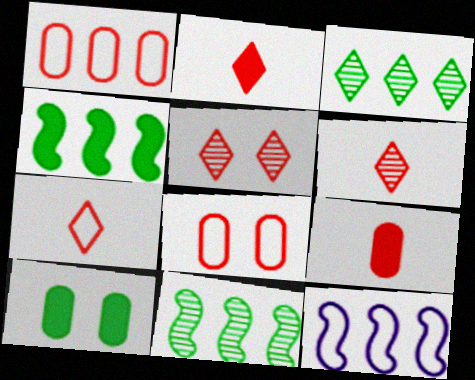[[2, 6, 7], 
[6, 10, 12]]